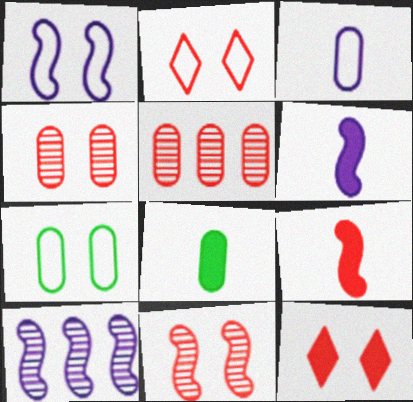[[1, 2, 7], 
[1, 6, 10], 
[2, 5, 9], 
[2, 8, 10]]